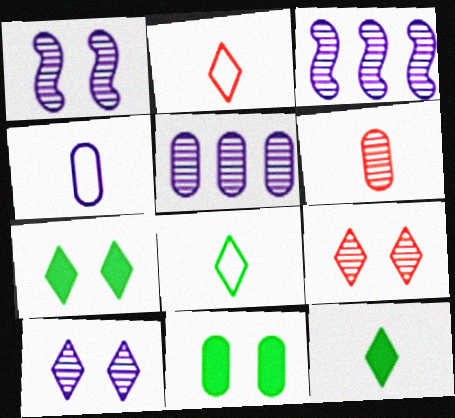[[2, 3, 11]]